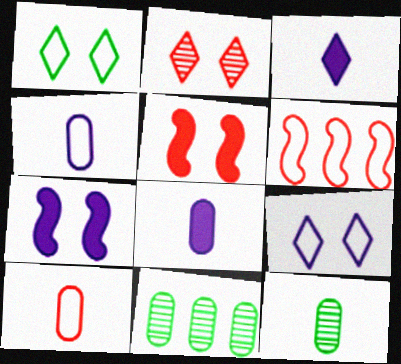[[1, 4, 6], 
[8, 10, 12]]